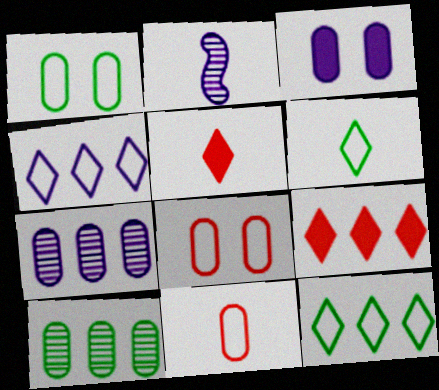[[1, 2, 9], 
[2, 3, 4], 
[3, 10, 11]]